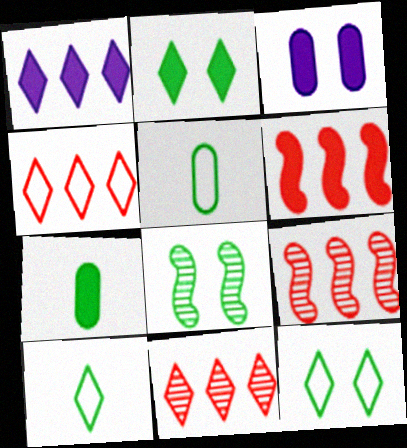[[3, 9, 10]]